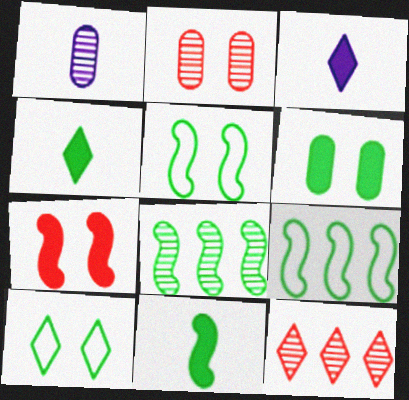[[2, 3, 9], 
[3, 10, 12], 
[5, 8, 11]]